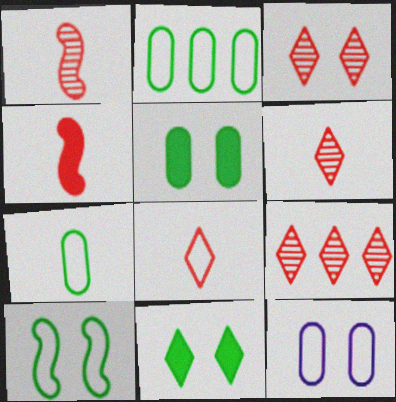[[3, 6, 9]]